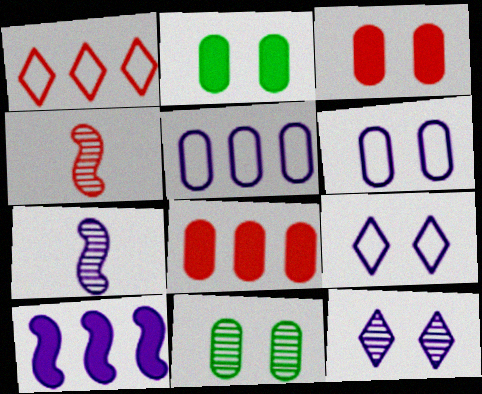[[1, 2, 7], 
[1, 3, 4], 
[3, 6, 11]]